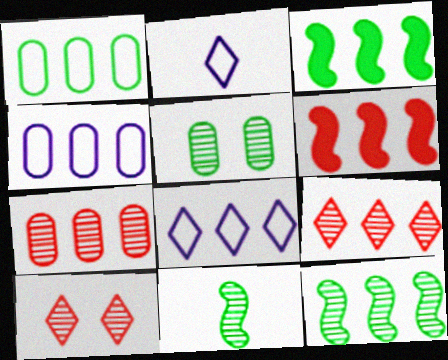[[2, 5, 6], 
[3, 4, 9], 
[3, 7, 8]]